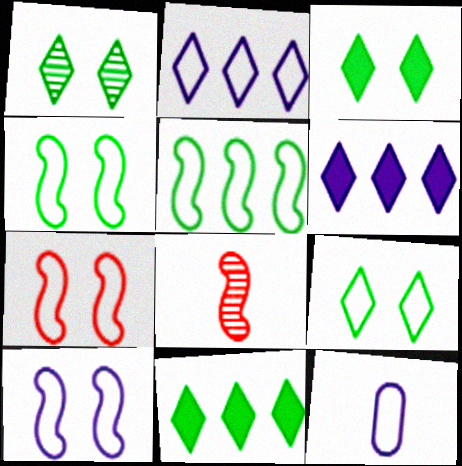[[1, 3, 9], 
[2, 10, 12], 
[4, 7, 10]]